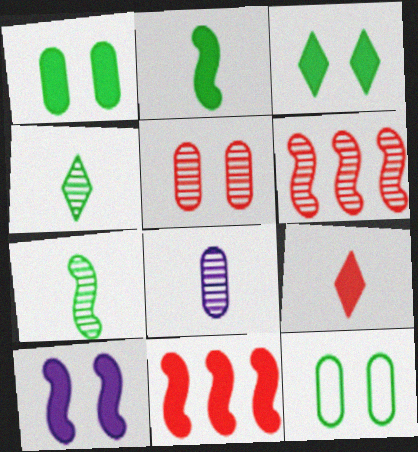[[2, 10, 11]]